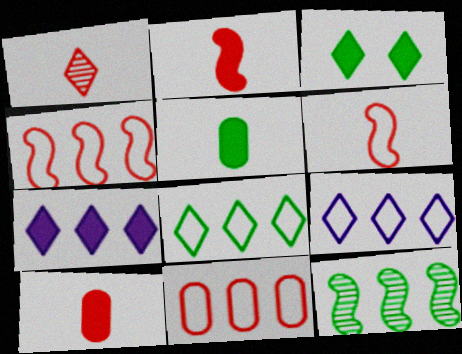[[1, 3, 9], 
[1, 6, 10], 
[7, 11, 12]]